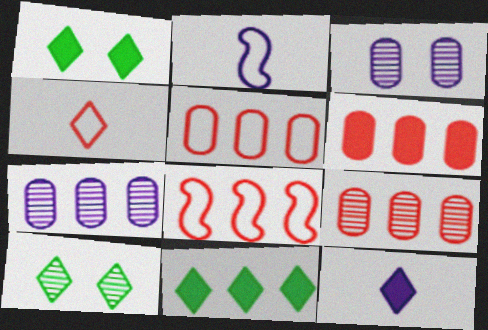[[1, 2, 9], 
[2, 6, 10], 
[5, 6, 9], 
[7, 8, 11]]